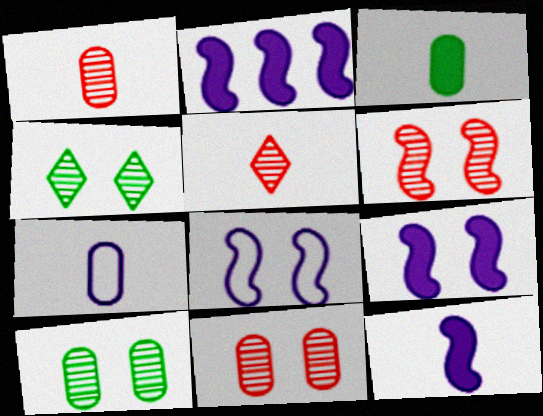[[1, 3, 7], 
[2, 9, 12]]